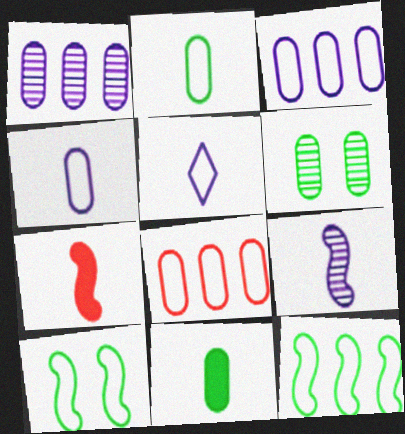[[5, 8, 10]]